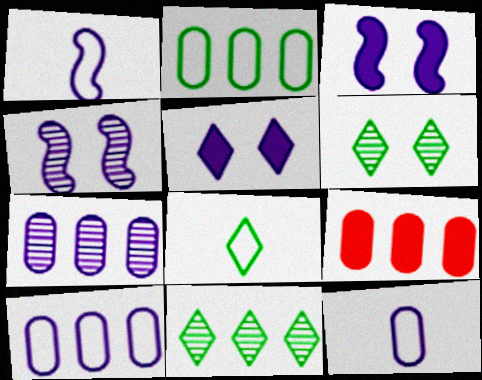[[1, 5, 7], 
[1, 6, 9], 
[2, 7, 9], 
[4, 8, 9]]